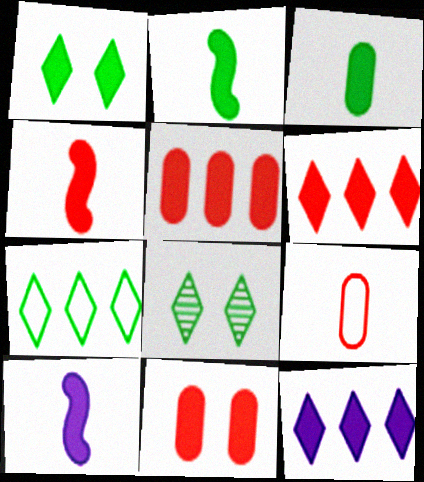[[1, 5, 10], 
[2, 4, 10], 
[2, 11, 12], 
[4, 6, 11]]